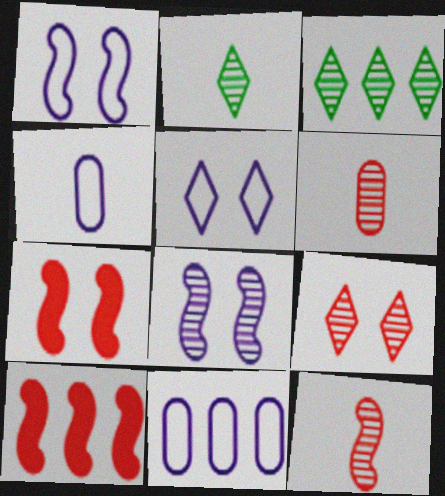[[2, 7, 11], 
[3, 4, 7], 
[3, 6, 8], 
[3, 10, 11]]